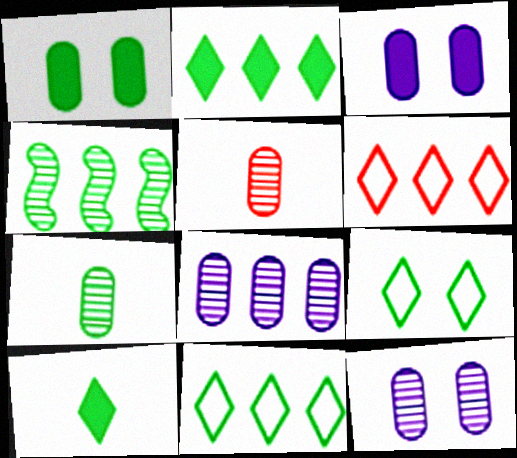[]